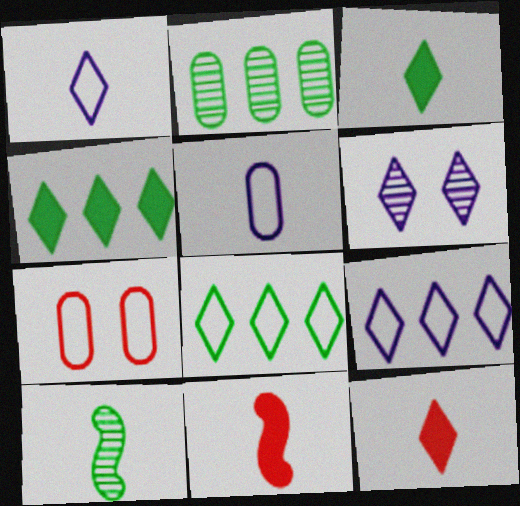[[5, 10, 12], 
[6, 8, 12]]